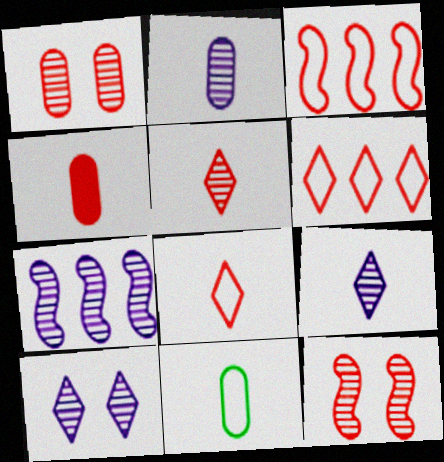[[2, 4, 11], 
[2, 7, 10], 
[4, 6, 12]]